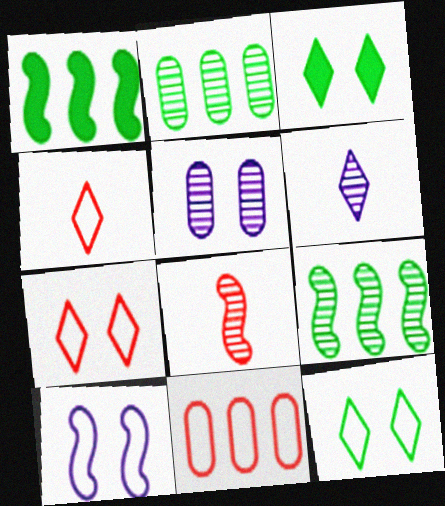[[1, 4, 5], 
[1, 8, 10]]